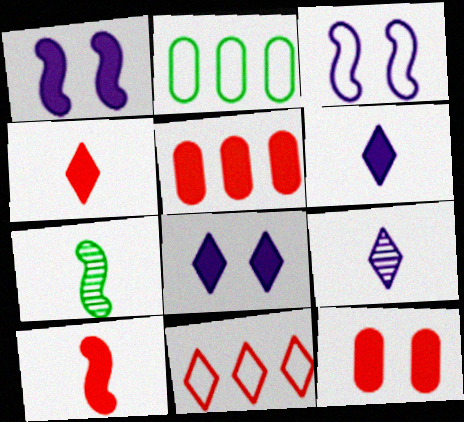[]